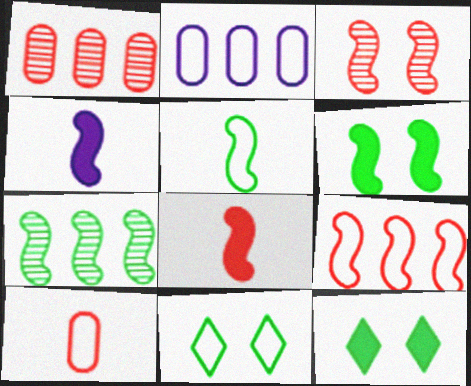[[1, 4, 11], 
[3, 8, 9], 
[5, 6, 7]]